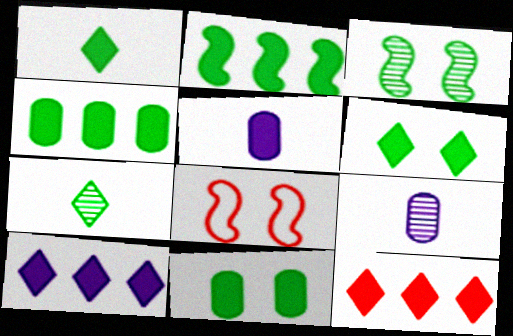[[1, 2, 11]]